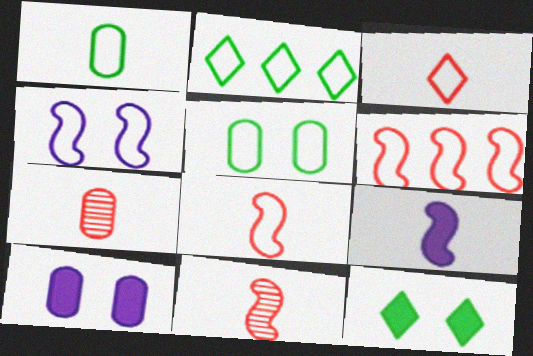[[2, 10, 11]]